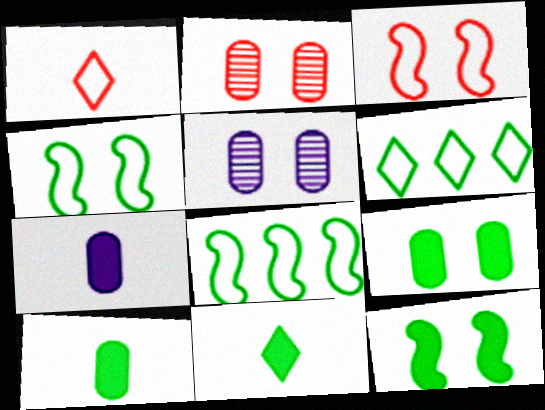[]